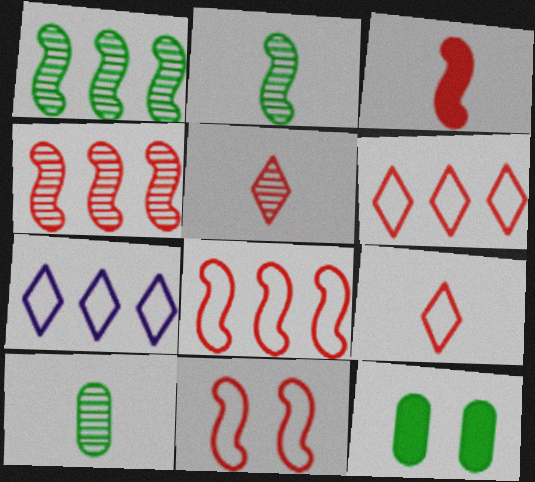[[3, 4, 11]]